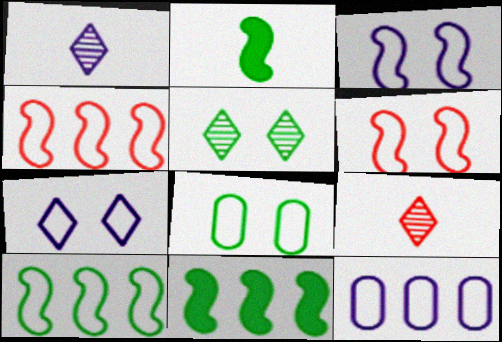[[6, 7, 8]]